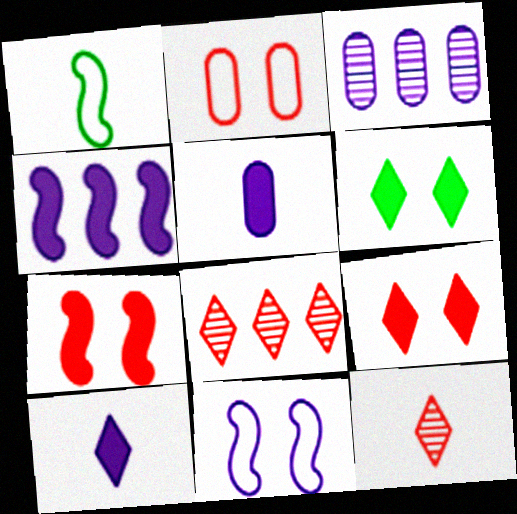[[1, 3, 9], 
[1, 5, 12], 
[3, 10, 11]]